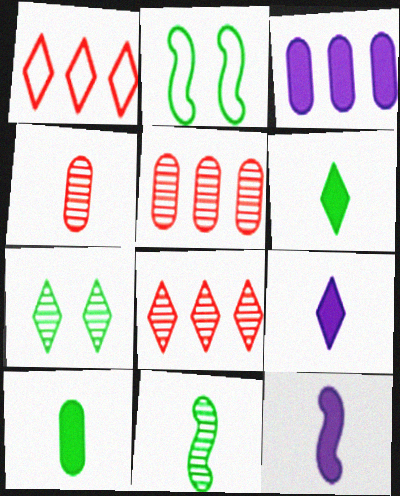[[1, 7, 9], 
[2, 5, 9]]